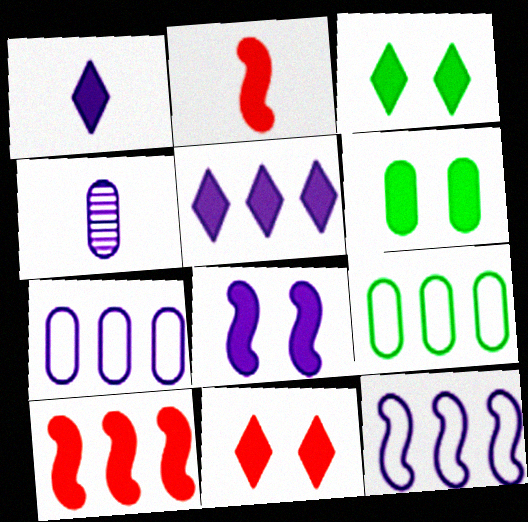[[1, 6, 10], 
[2, 5, 6], 
[6, 8, 11]]